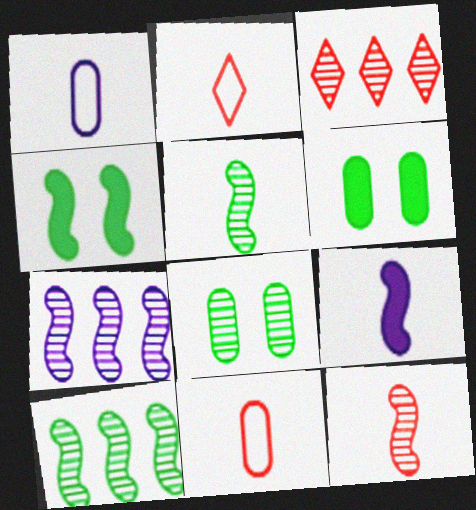[[1, 3, 4], 
[2, 6, 7]]